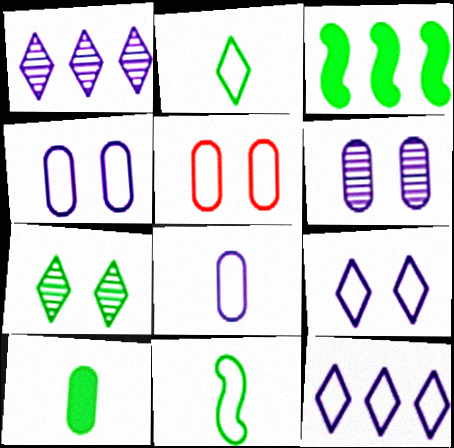[[5, 11, 12]]